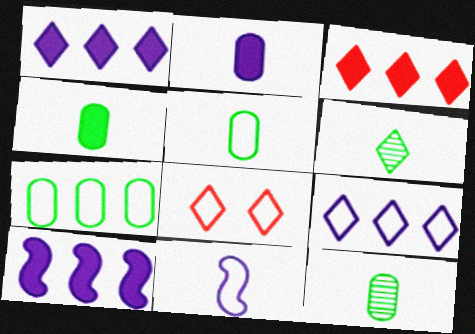[[1, 6, 8], 
[4, 5, 12], 
[7, 8, 11], 
[8, 10, 12]]